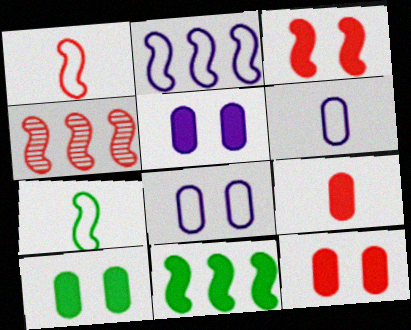[[1, 3, 4], 
[2, 4, 11], 
[5, 10, 12]]